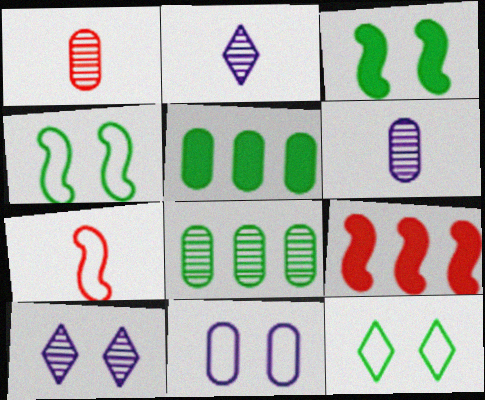[[1, 5, 11], 
[5, 7, 10], 
[6, 9, 12]]